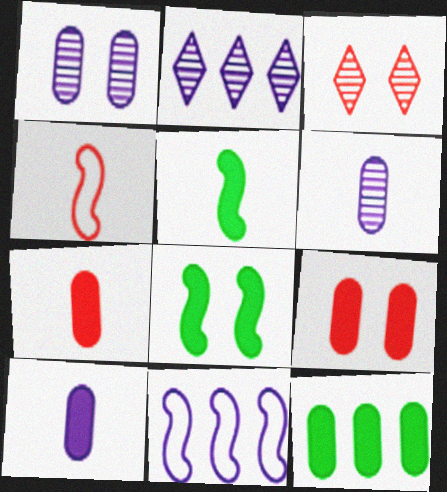[[9, 10, 12]]